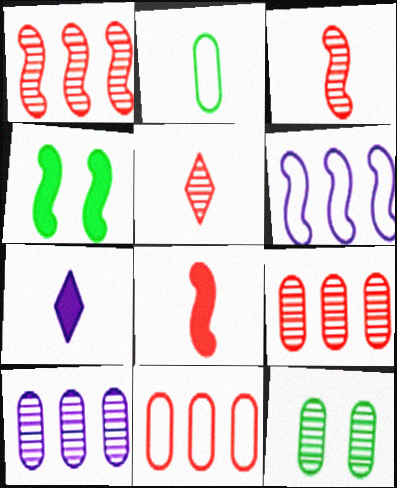[[2, 3, 7], 
[3, 4, 6]]